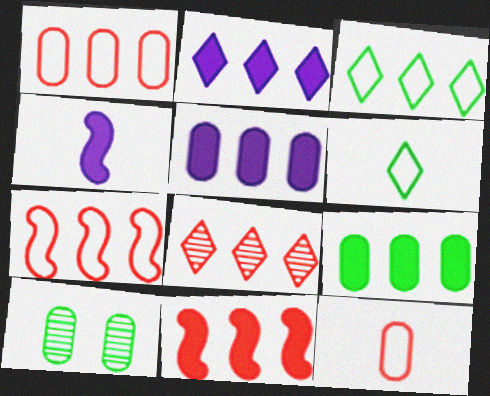[[1, 8, 11], 
[2, 3, 8], 
[2, 9, 11], 
[5, 10, 12]]